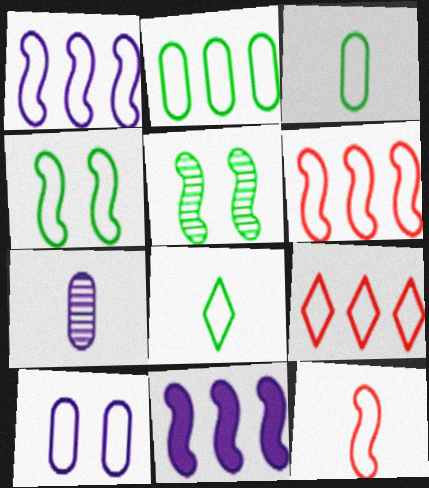[[1, 2, 9], 
[1, 4, 12], 
[2, 4, 8], 
[5, 11, 12], 
[6, 8, 10]]